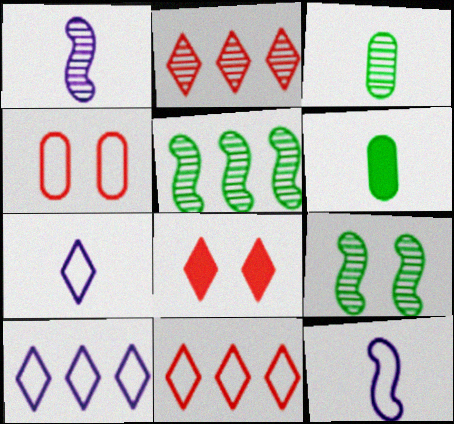[]